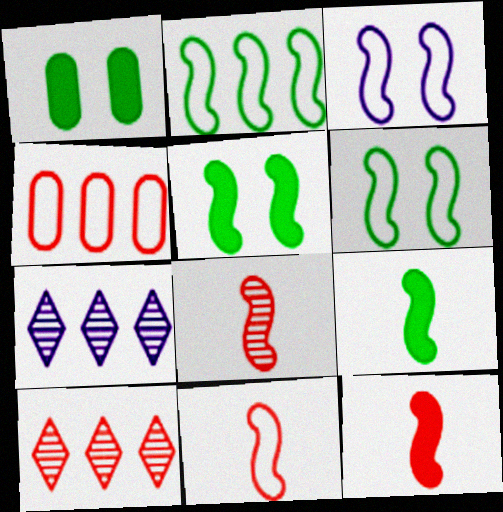[[1, 7, 11], 
[2, 3, 11], 
[8, 11, 12]]